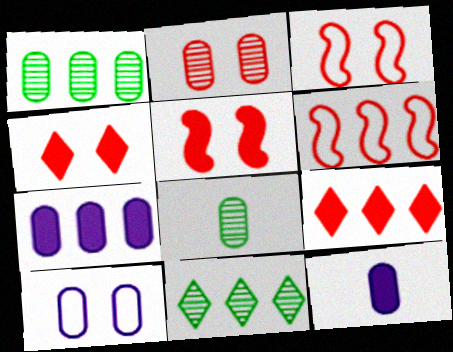[[2, 3, 4], 
[3, 11, 12], 
[6, 7, 11]]